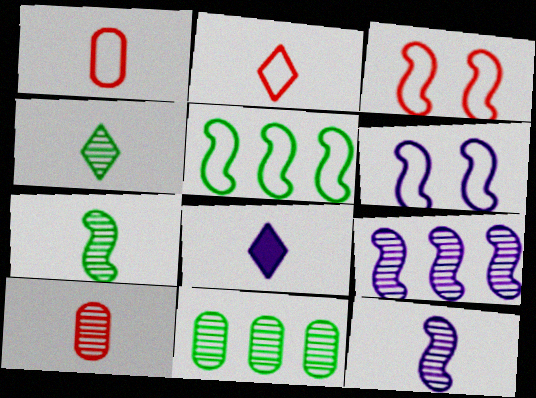[[1, 7, 8], 
[2, 4, 8], 
[3, 8, 11], 
[4, 10, 12]]